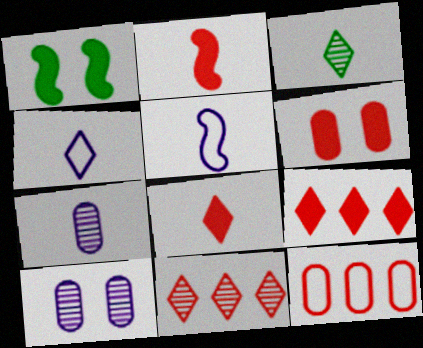[[2, 6, 9], 
[3, 4, 8]]